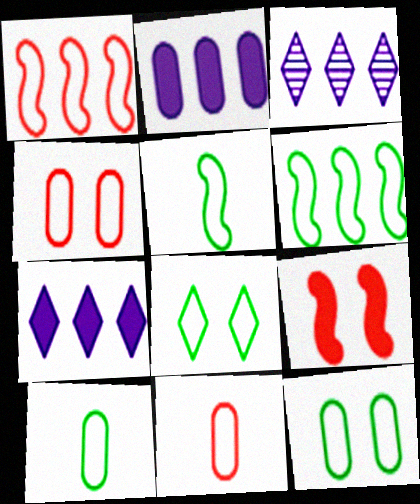[[3, 9, 10], 
[6, 8, 10]]